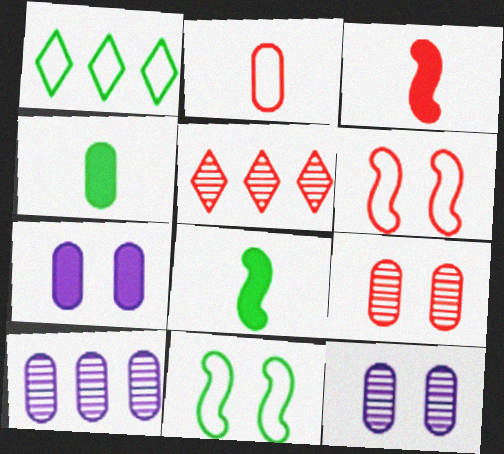[[1, 3, 12]]